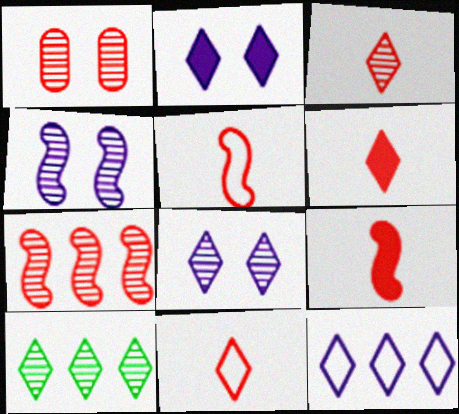[[1, 3, 7], 
[2, 10, 11], 
[3, 6, 11], 
[3, 8, 10]]